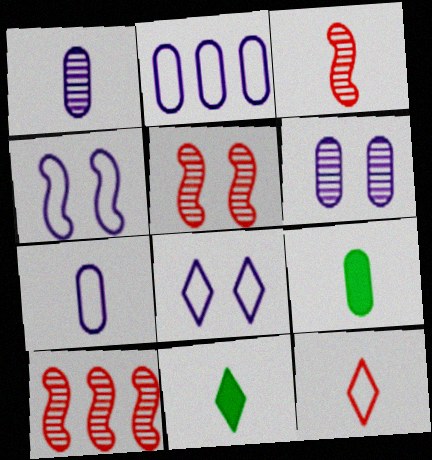[[2, 5, 11], 
[3, 5, 10], 
[3, 7, 11], 
[8, 9, 10]]